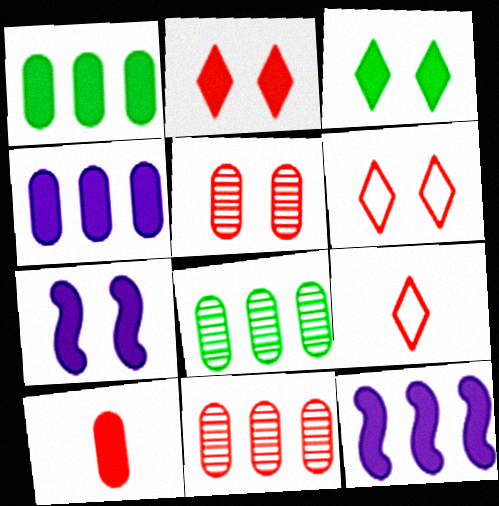[[3, 10, 12], 
[7, 8, 9]]